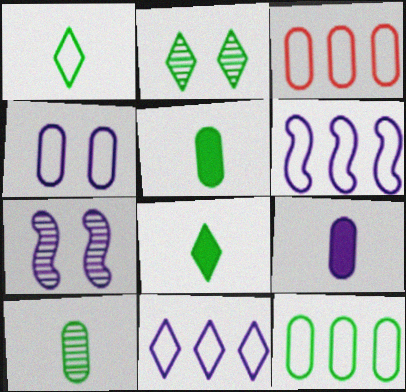[[3, 7, 8], 
[7, 9, 11]]